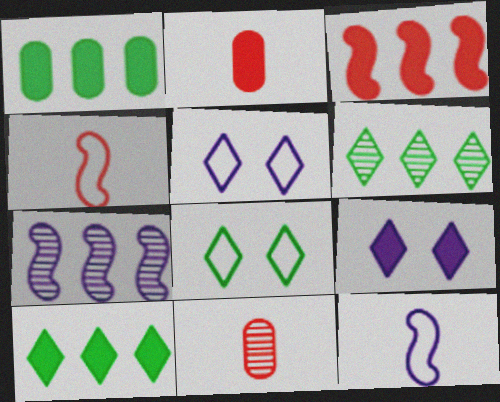[[2, 7, 8]]